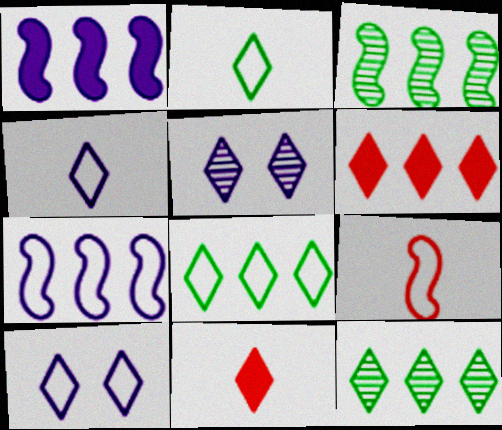[[2, 5, 6], 
[5, 8, 11], 
[10, 11, 12]]